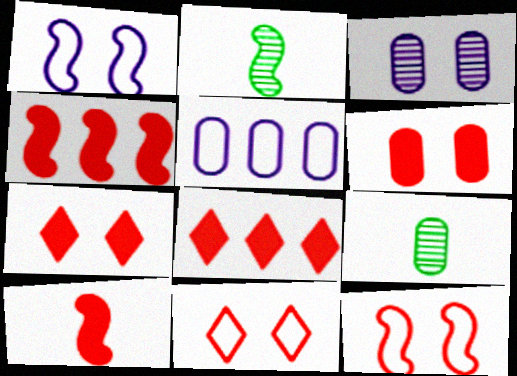[[1, 2, 4], 
[1, 8, 9], 
[2, 5, 7], 
[5, 6, 9], 
[6, 8, 10]]